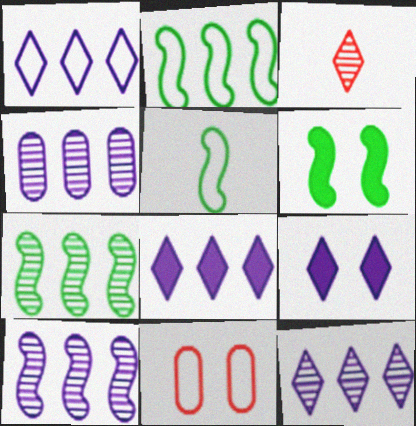[[1, 5, 11], 
[1, 8, 12], 
[4, 10, 12], 
[5, 6, 7]]